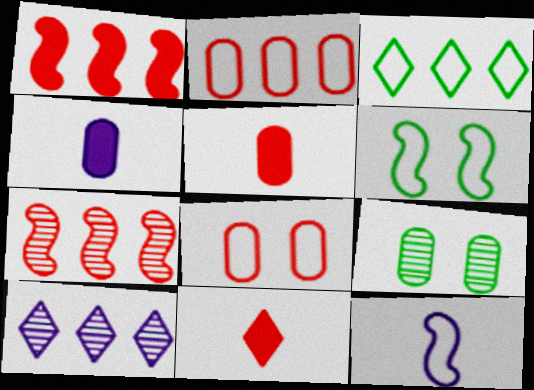[[2, 4, 9], 
[3, 8, 12], 
[5, 6, 10], 
[7, 8, 11]]